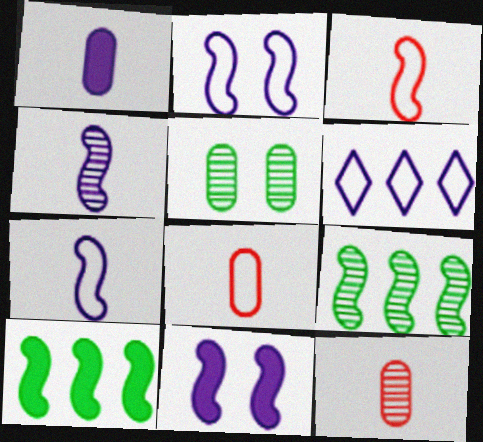[[3, 9, 11]]